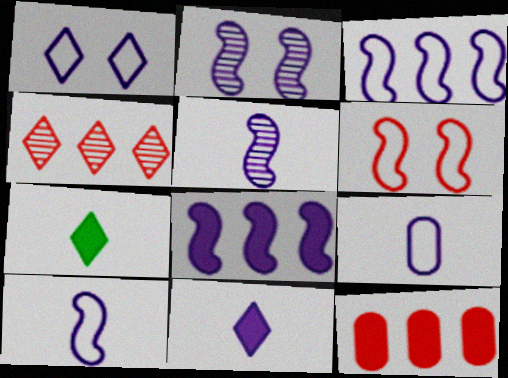[[1, 3, 9], 
[1, 4, 7], 
[2, 8, 10], 
[5, 9, 11]]